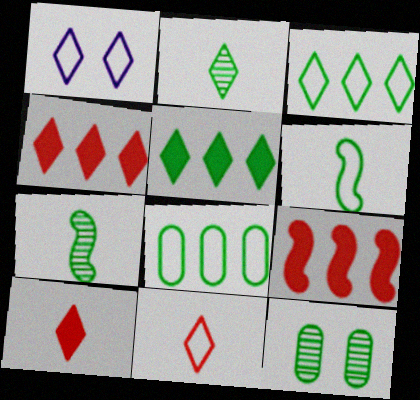[[1, 2, 4], 
[1, 3, 11], 
[5, 6, 12]]